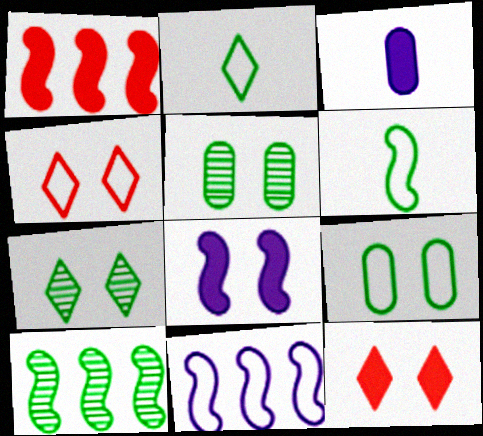[[1, 10, 11], 
[3, 4, 10], 
[4, 5, 8]]